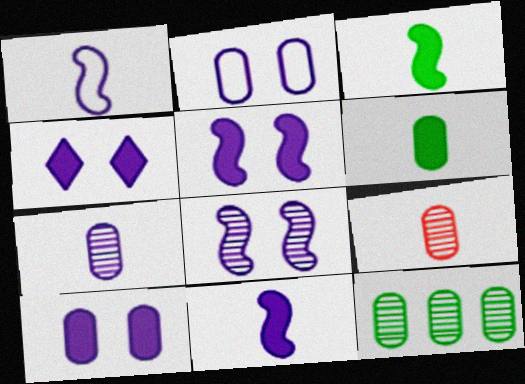[[2, 4, 8], 
[4, 5, 10]]